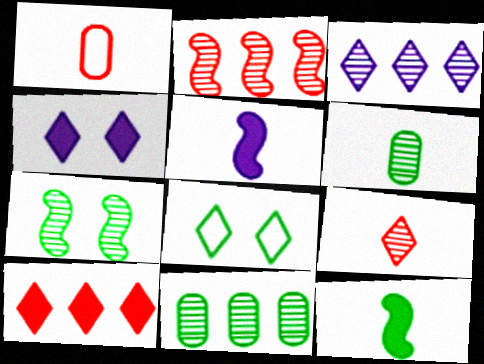[[2, 3, 11], 
[8, 11, 12]]